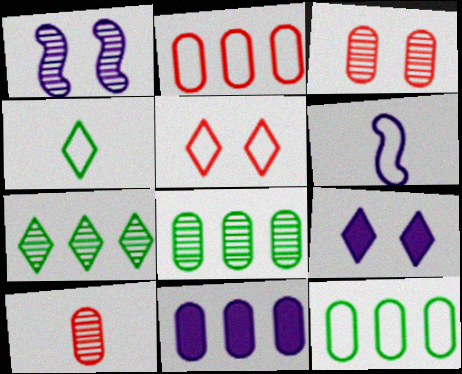[[1, 7, 10], 
[2, 8, 11], 
[5, 6, 12]]